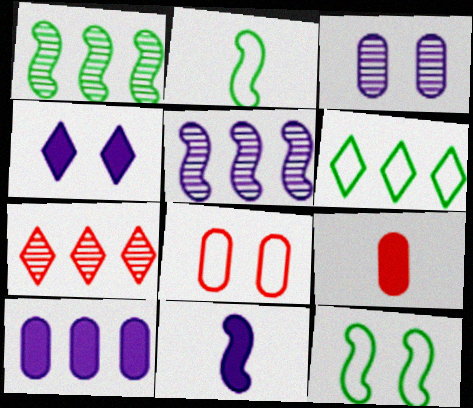[[4, 10, 11]]